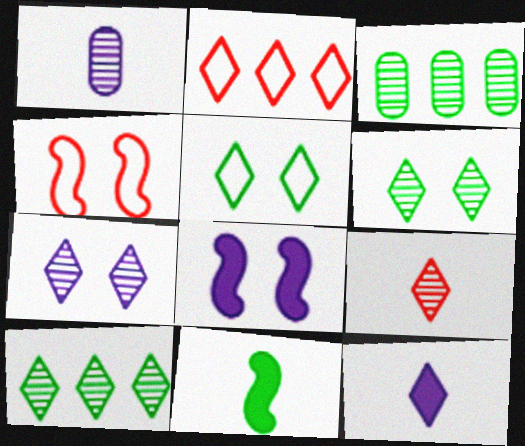[[2, 6, 12], 
[3, 4, 12], 
[3, 5, 11], 
[7, 9, 10]]